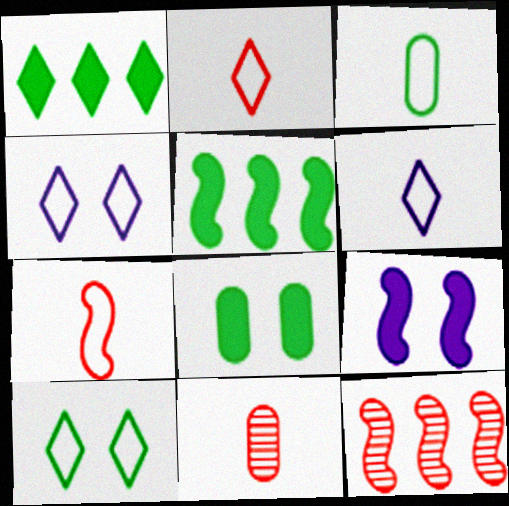[[3, 6, 7], 
[4, 5, 11], 
[6, 8, 12]]